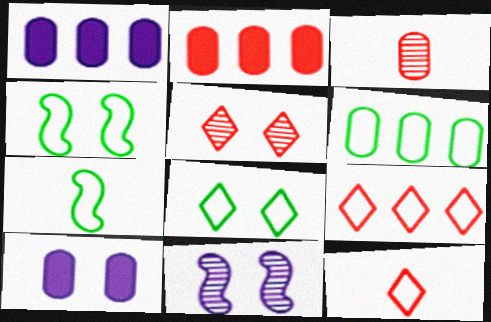[[1, 5, 7], 
[3, 6, 10], 
[4, 5, 10], 
[6, 7, 8]]